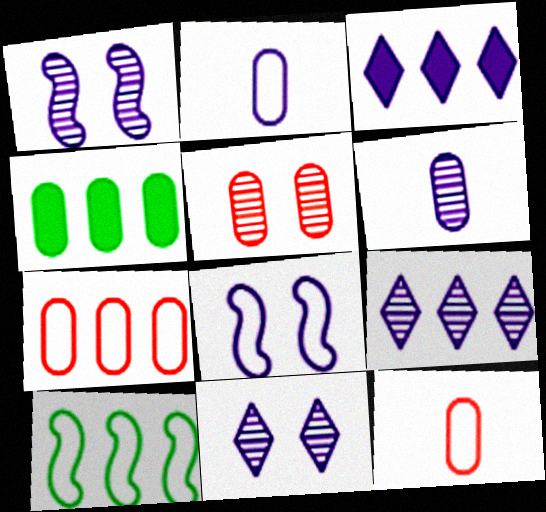[[1, 2, 3], 
[1, 6, 9], 
[2, 4, 5], 
[3, 6, 8]]